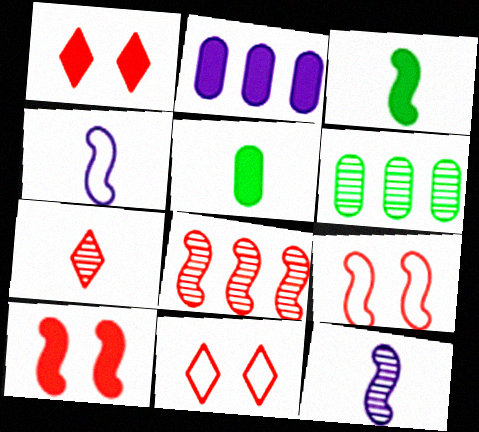[[1, 2, 3], 
[1, 4, 6], 
[4, 5, 7]]